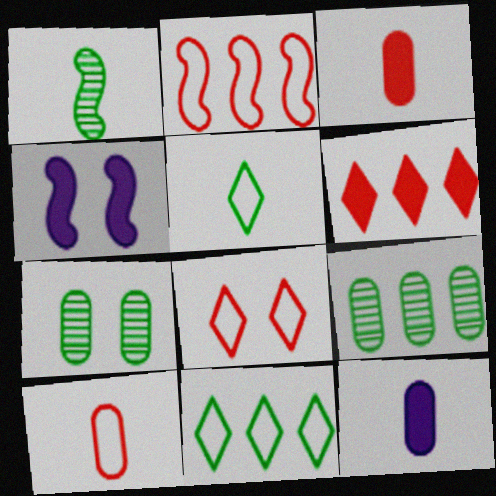[[1, 2, 4], 
[2, 8, 10], 
[4, 7, 8]]